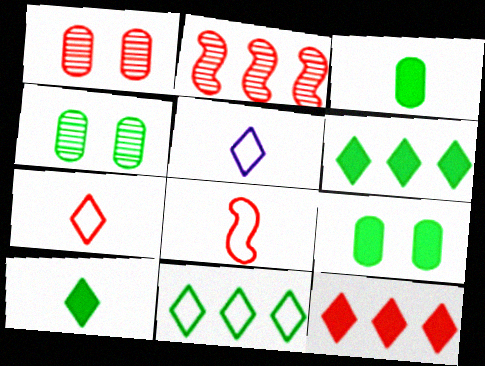[[1, 8, 12], 
[2, 5, 9]]